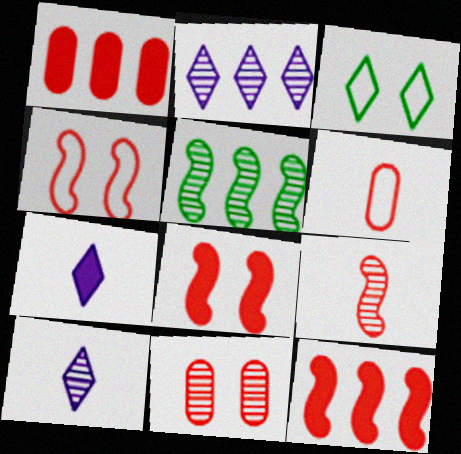[[1, 6, 11], 
[4, 9, 12], 
[5, 10, 11]]